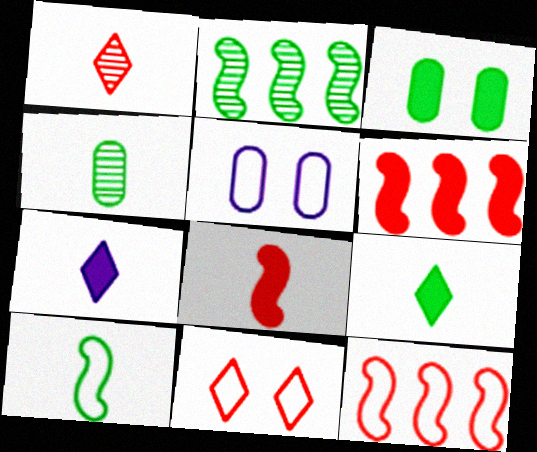[[3, 6, 7], 
[4, 9, 10]]